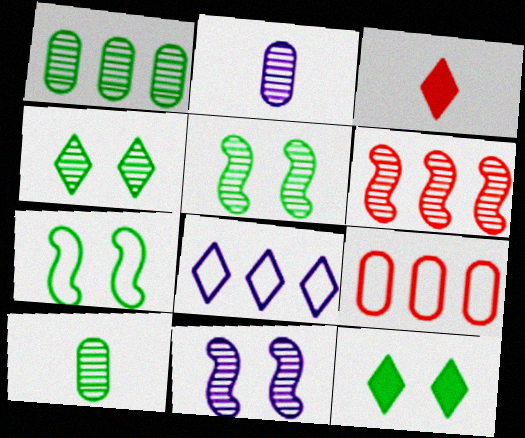[[2, 4, 6], 
[3, 4, 8]]